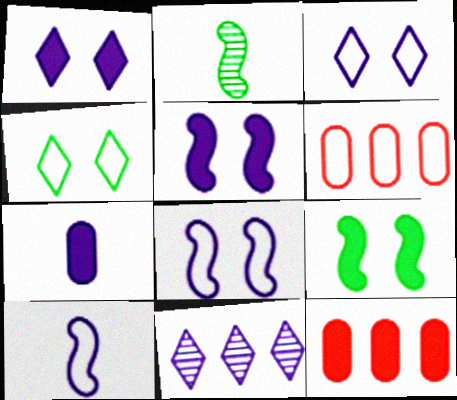[[1, 2, 6], 
[2, 3, 12], 
[4, 6, 10], 
[7, 8, 11]]